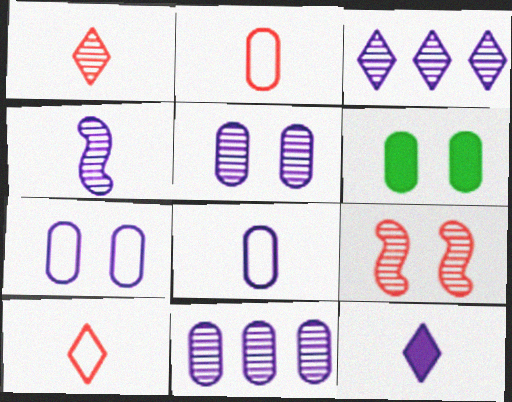[[2, 6, 11], 
[3, 4, 5], 
[4, 8, 12]]